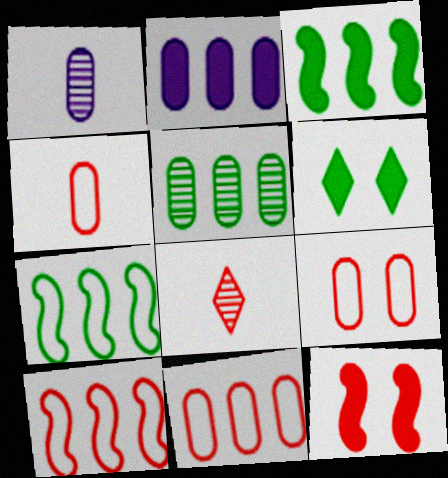[[1, 6, 10], 
[2, 5, 11], 
[4, 9, 11], 
[8, 11, 12]]